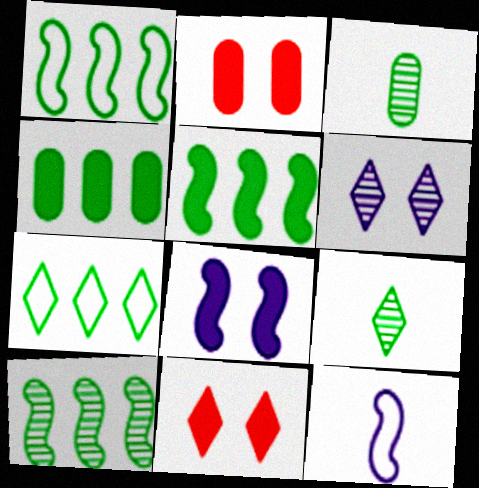[[1, 5, 10], 
[4, 7, 10]]